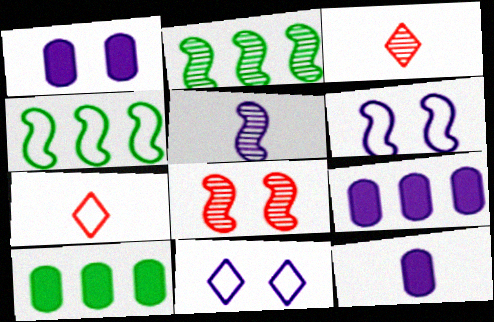[[1, 2, 7], 
[1, 3, 4], 
[1, 9, 12], 
[2, 5, 8], 
[3, 6, 10], 
[5, 9, 11]]